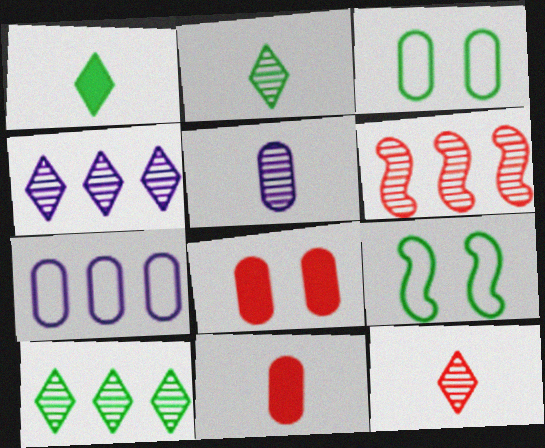[[4, 9, 11]]